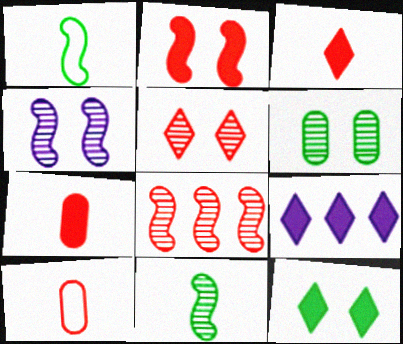[[3, 9, 12], 
[4, 5, 6], 
[4, 8, 11]]